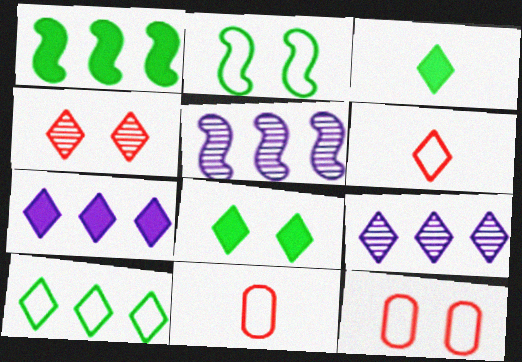[[3, 5, 12], 
[5, 8, 11], 
[6, 8, 9]]